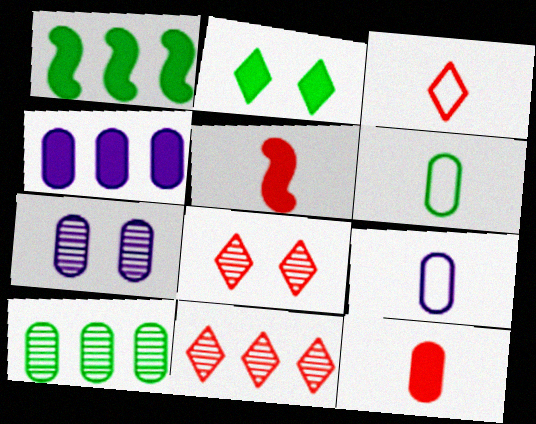[[1, 3, 7], 
[1, 8, 9], 
[2, 4, 5], 
[4, 7, 9]]